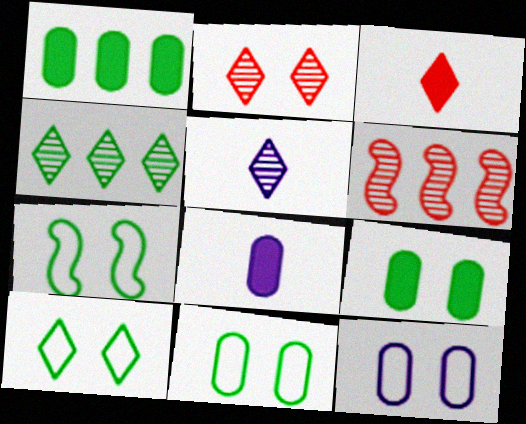[[2, 4, 5], 
[6, 8, 10], 
[7, 10, 11]]